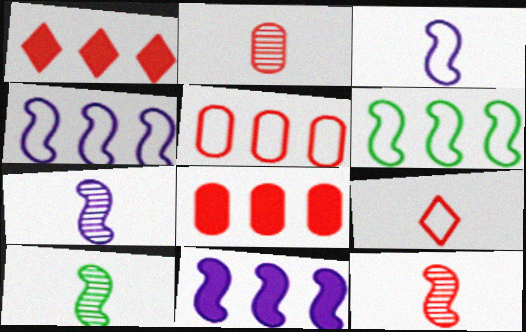[[7, 10, 12]]